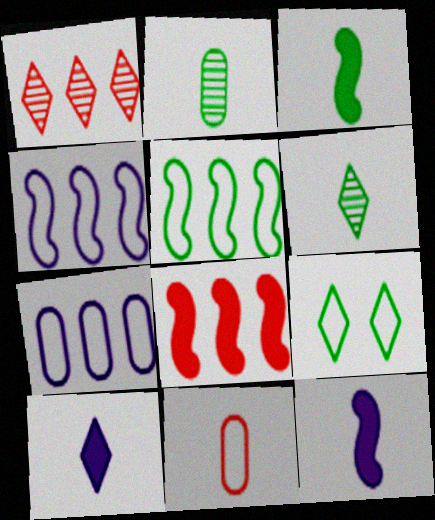[[1, 9, 10], 
[4, 9, 11], 
[6, 11, 12]]